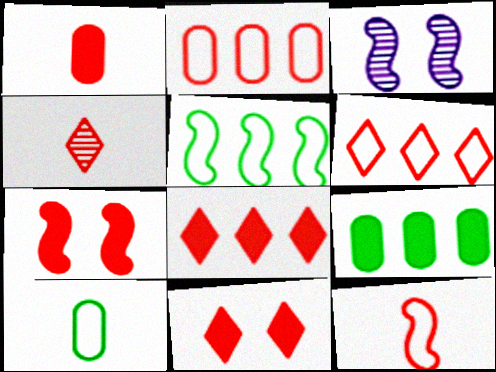[[1, 4, 12], 
[1, 7, 8], 
[2, 4, 7], 
[3, 8, 10], 
[4, 6, 11]]